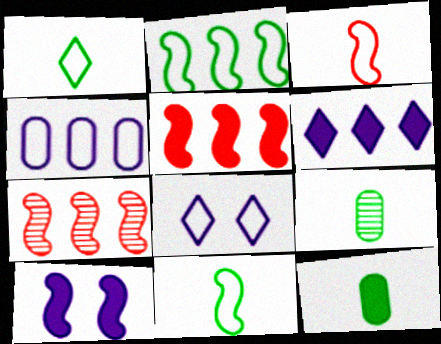[[5, 8, 9], 
[7, 8, 12], 
[7, 10, 11]]